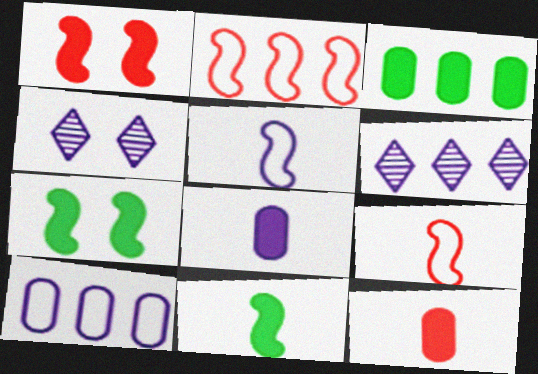[[2, 3, 6], 
[3, 4, 9]]